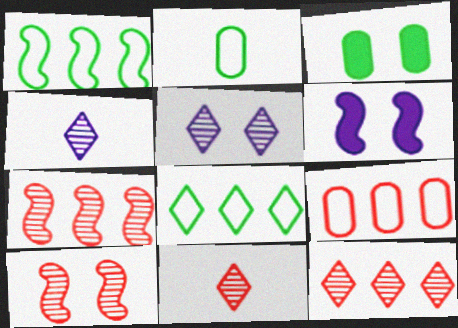[[2, 6, 12]]